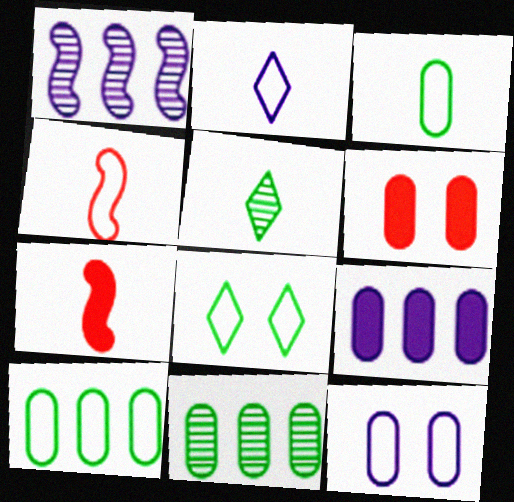[[2, 3, 4]]